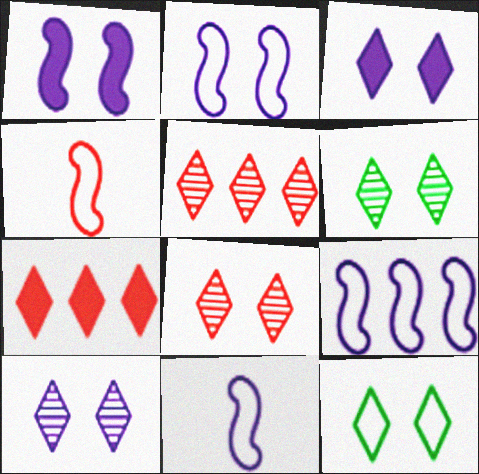[[2, 9, 11], 
[3, 8, 12], 
[6, 8, 10]]